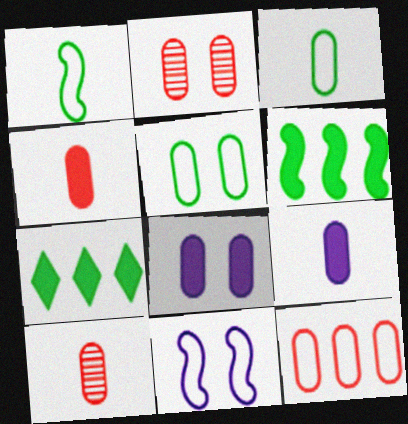[[2, 4, 12], 
[2, 5, 8], 
[3, 9, 10], 
[7, 10, 11]]